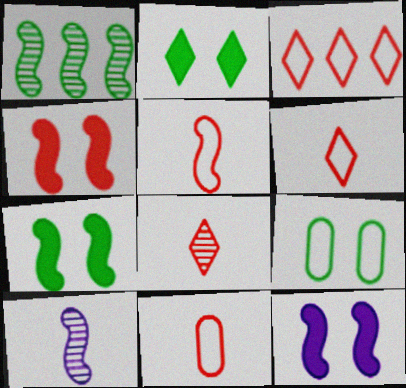[[1, 5, 12], 
[4, 7, 12], 
[5, 6, 11]]